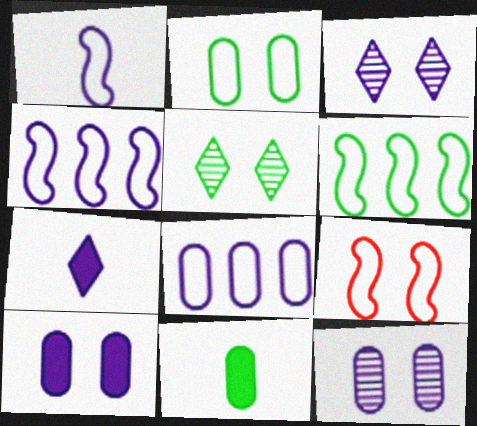[[1, 6, 9], 
[4, 7, 12], 
[5, 6, 11], 
[5, 9, 10]]